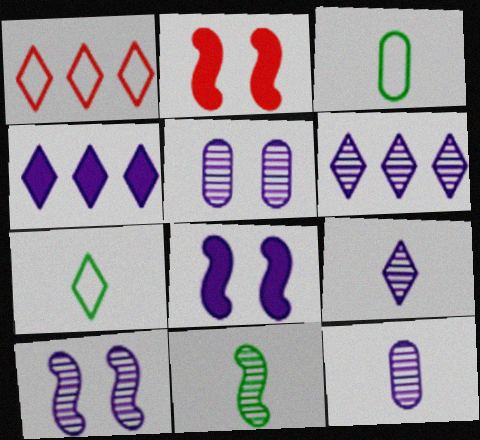[[2, 3, 6], 
[6, 10, 12]]